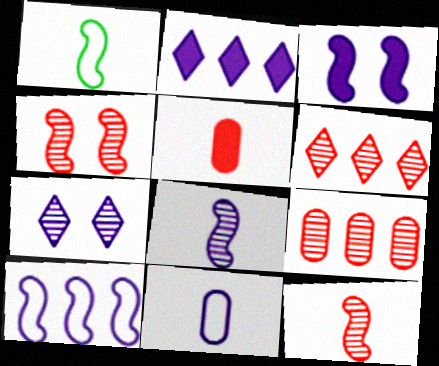[[3, 8, 10]]